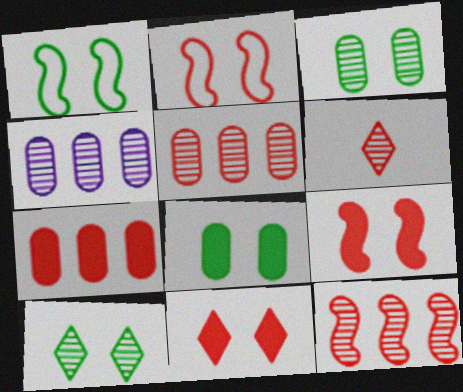[[1, 8, 10], 
[2, 6, 7]]